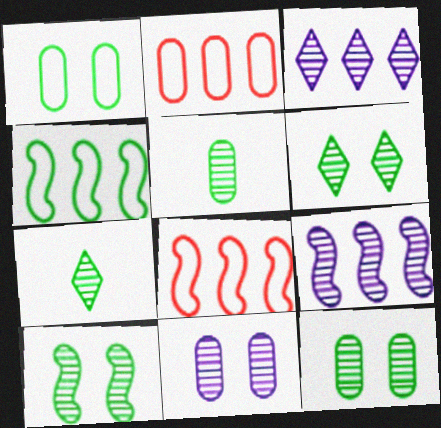[[6, 10, 12]]